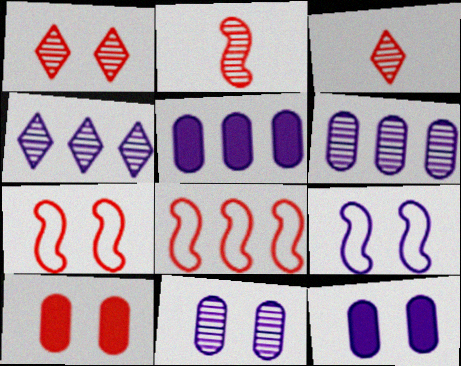[[1, 7, 10], 
[3, 8, 10]]